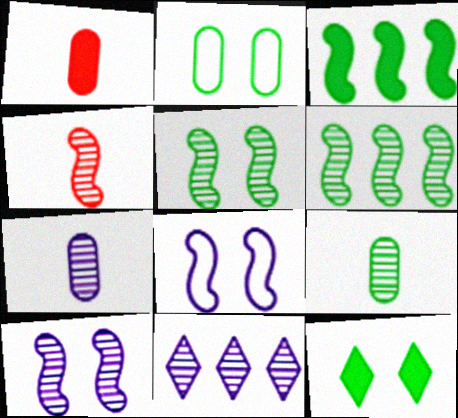[[2, 5, 12], 
[3, 4, 8], 
[4, 6, 10], 
[7, 10, 11]]